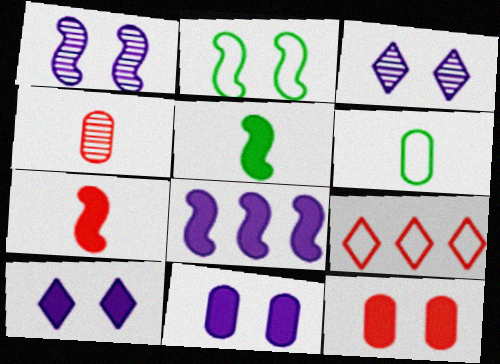[[2, 3, 12]]